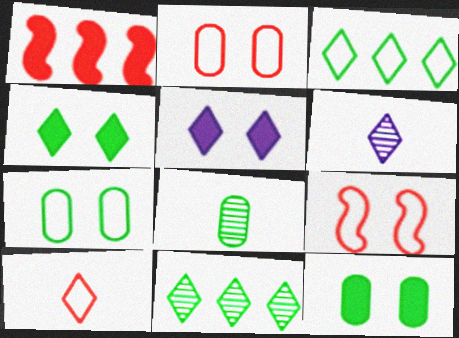[[1, 6, 7], 
[5, 10, 11]]